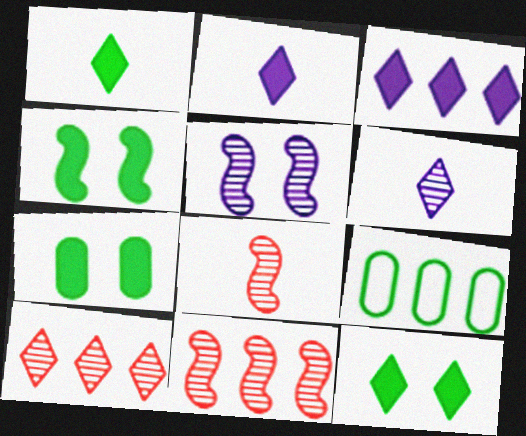[[3, 9, 11], 
[4, 7, 12]]